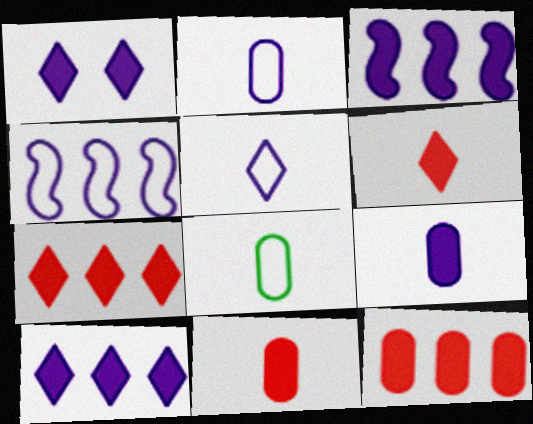[[1, 3, 9]]